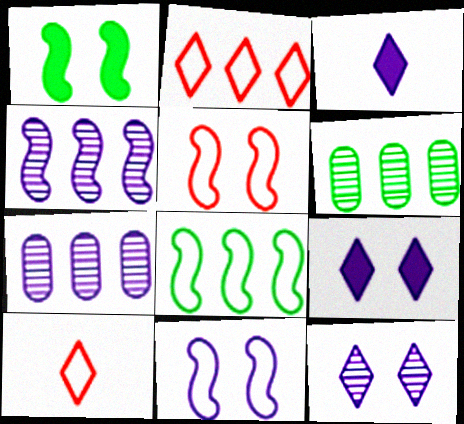[[1, 7, 10], 
[3, 5, 6], 
[3, 7, 11]]